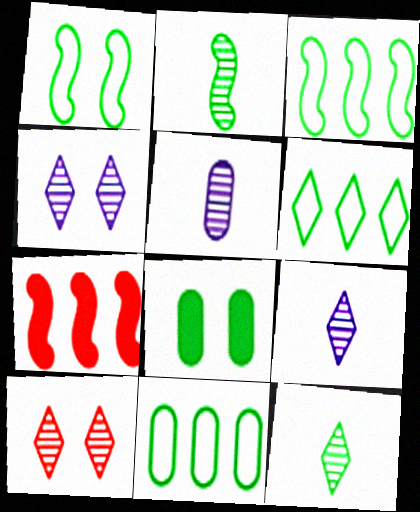[[2, 6, 8], 
[3, 6, 11], 
[3, 8, 12]]